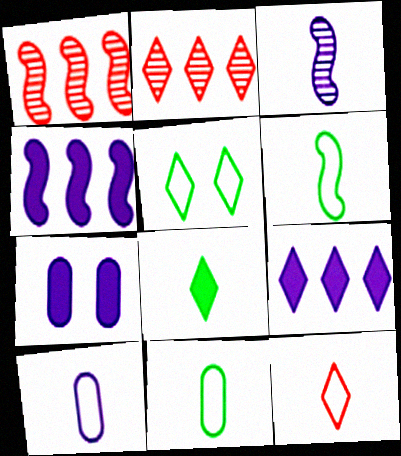[[2, 6, 7], 
[6, 10, 12]]